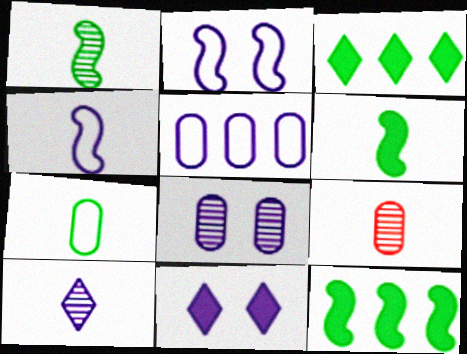[[1, 9, 10], 
[2, 3, 9], 
[2, 8, 11]]